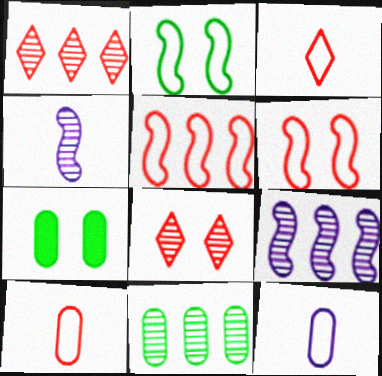[[1, 9, 11], 
[3, 7, 9], 
[4, 8, 11]]